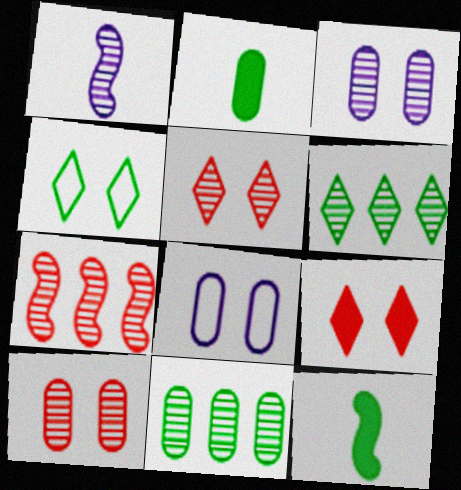[[1, 5, 11], 
[1, 6, 10], 
[4, 11, 12]]